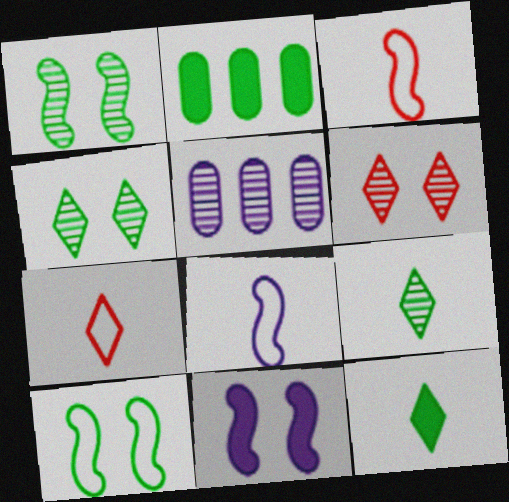[[2, 6, 8], 
[2, 9, 10]]